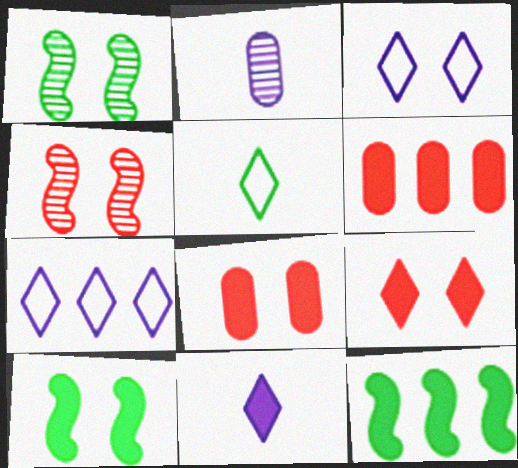[[1, 3, 8], 
[6, 10, 11], 
[8, 11, 12]]